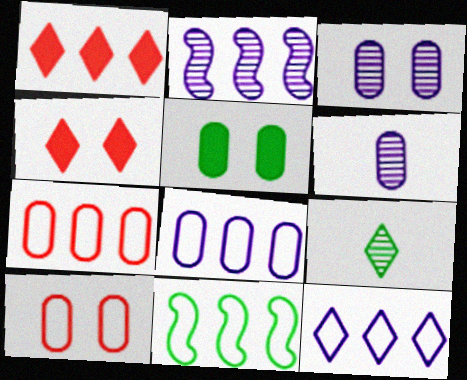[[3, 5, 10], 
[4, 6, 11], 
[4, 9, 12], 
[5, 6, 7], 
[5, 9, 11], 
[7, 11, 12]]